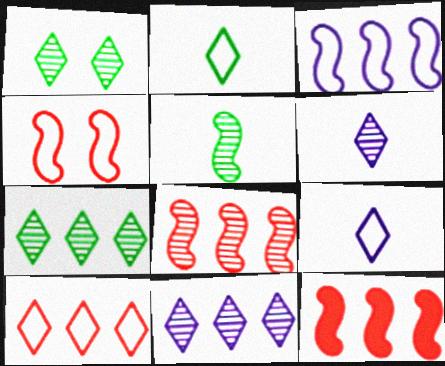[]